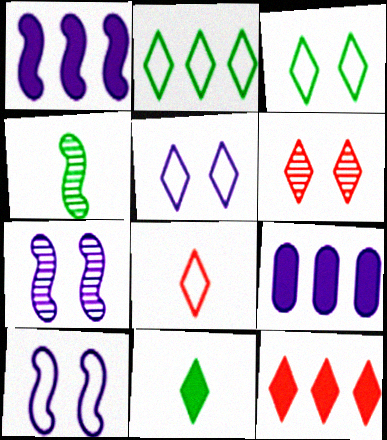[[2, 5, 8], 
[6, 8, 12]]